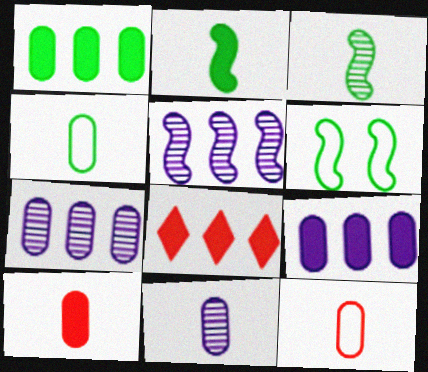[[4, 10, 11], 
[6, 8, 11]]